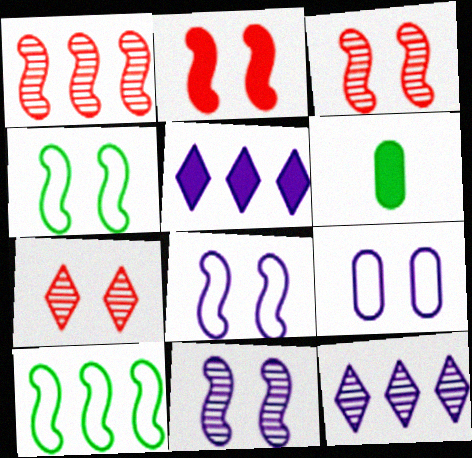[[2, 4, 11], 
[2, 5, 6]]